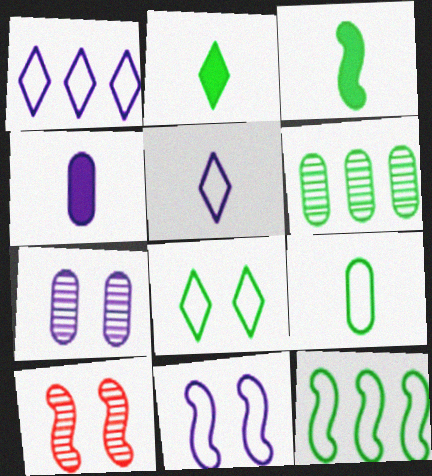[[3, 6, 8], 
[8, 9, 12]]